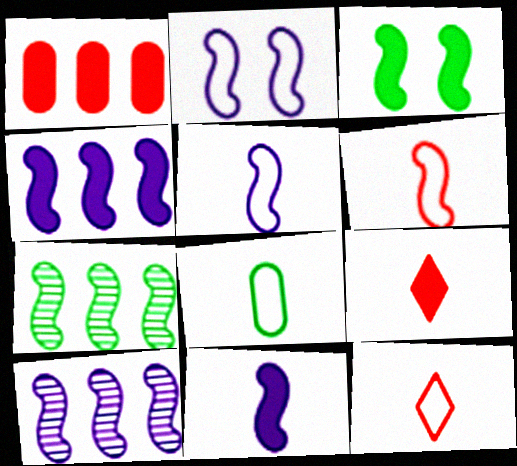[[2, 10, 11], 
[3, 6, 10], 
[5, 8, 12]]